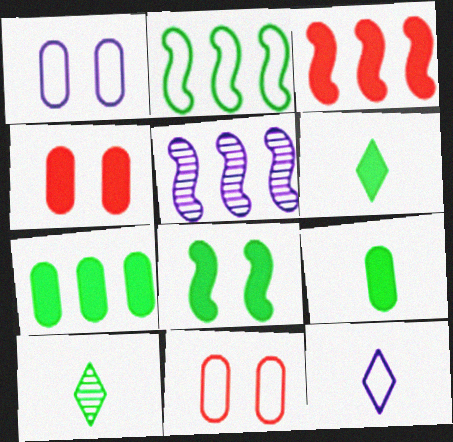[[1, 3, 10], 
[2, 3, 5], 
[2, 11, 12], 
[5, 6, 11], 
[6, 7, 8]]